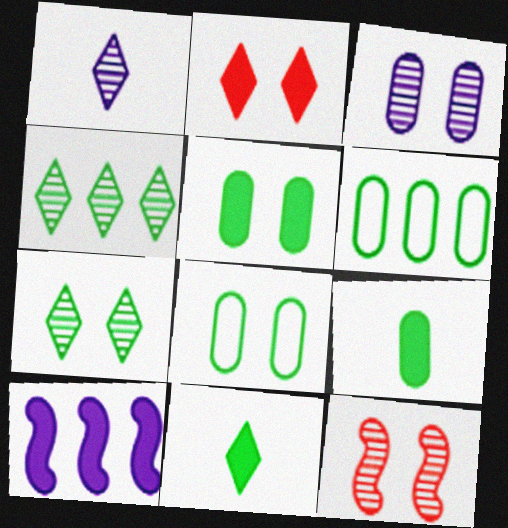[[2, 9, 10], 
[3, 7, 12]]